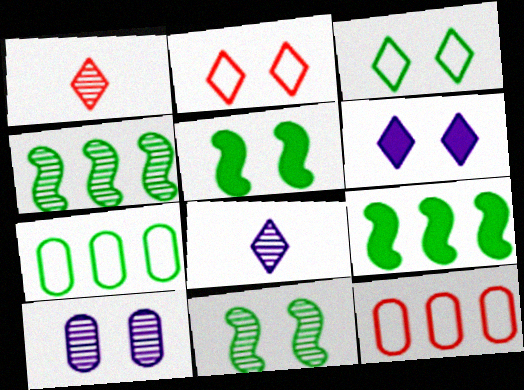[[1, 4, 10], 
[2, 5, 10], 
[5, 8, 12]]